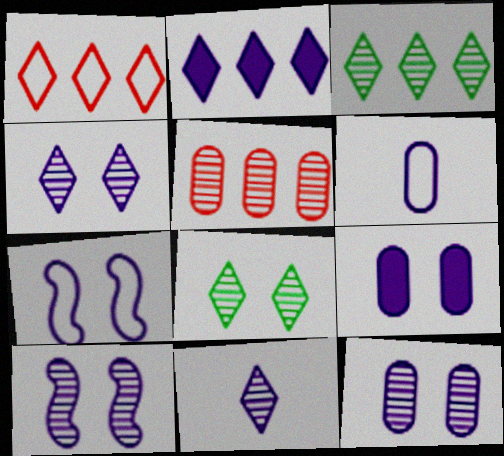[[1, 2, 3], 
[2, 6, 10], 
[4, 7, 9], 
[4, 10, 12]]